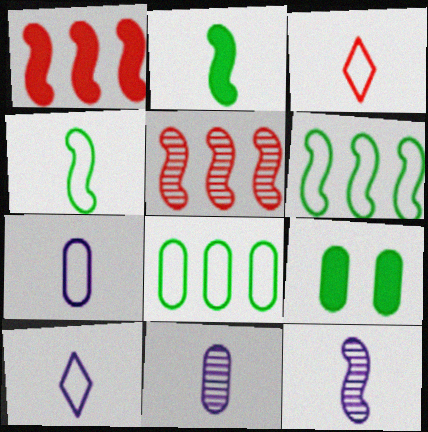[[2, 3, 11], 
[3, 4, 7], 
[5, 9, 10]]